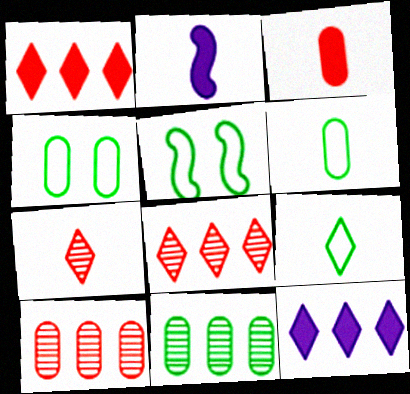[[2, 4, 8], 
[2, 6, 7]]